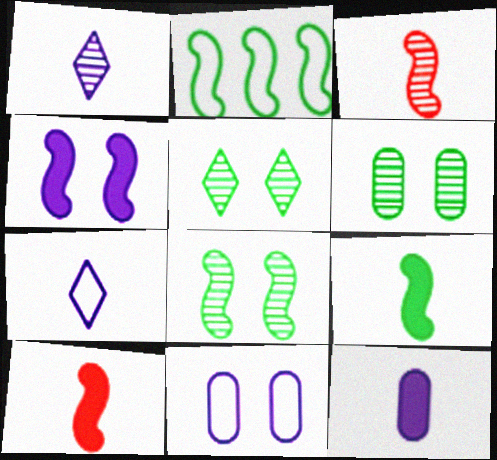[[2, 3, 4], 
[2, 8, 9], 
[5, 6, 8]]